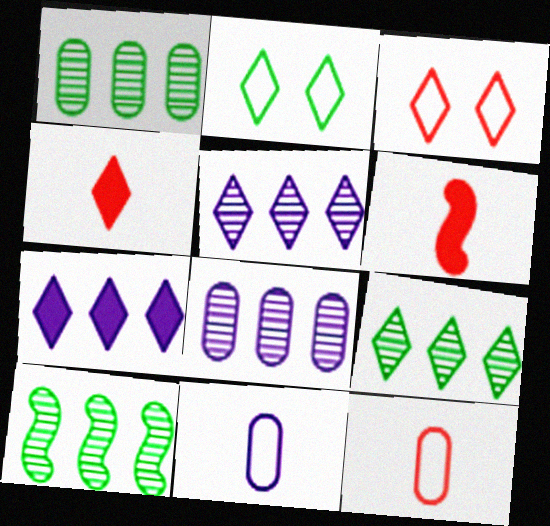[[1, 9, 10], 
[2, 4, 5], 
[2, 6, 8]]